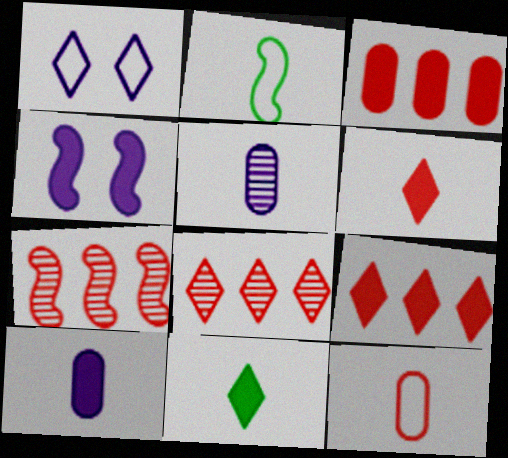[[1, 8, 11], 
[2, 4, 7], 
[2, 5, 6], 
[3, 4, 11]]